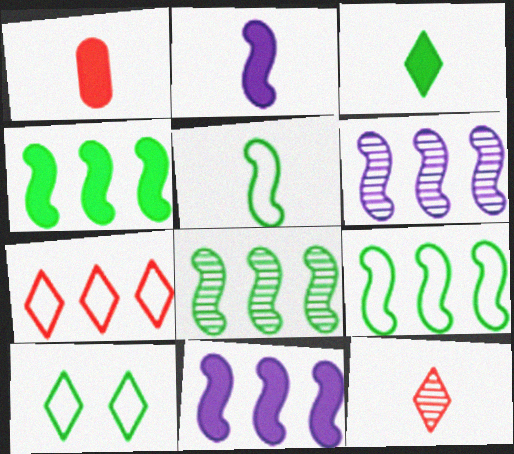[[1, 2, 3], 
[1, 6, 10], 
[4, 8, 9]]